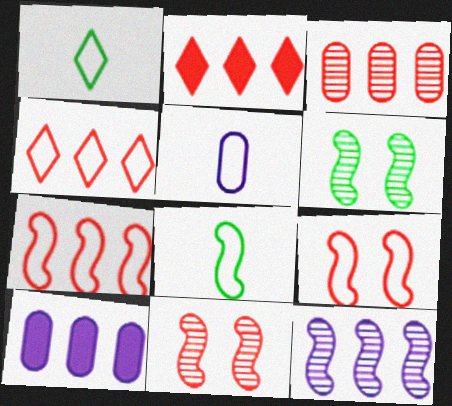[[1, 10, 11], 
[2, 3, 7], 
[2, 5, 6]]